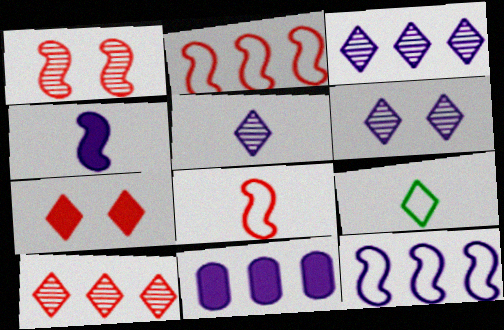[[1, 9, 11], 
[3, 5, 6], 
[3, 7, 9], 
[3, 11, 12]]